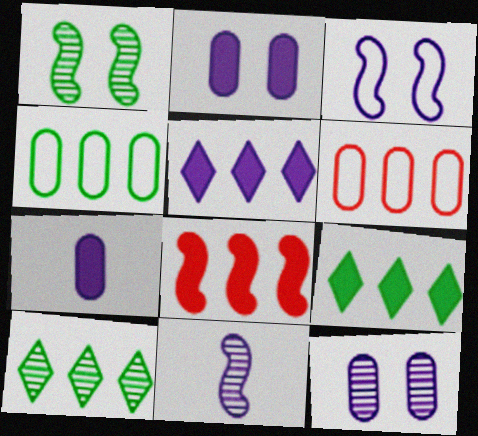[]